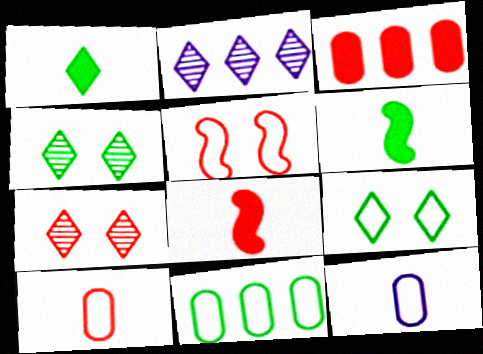[[4, 6, 11]]